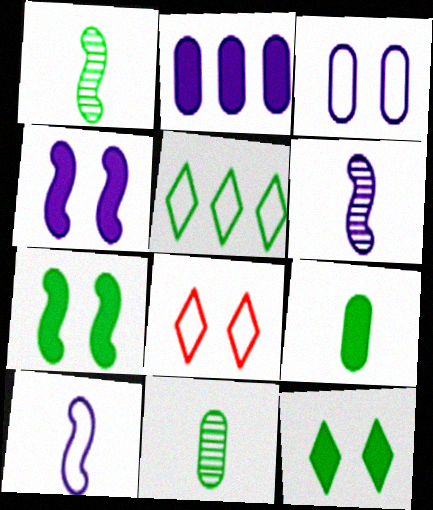[[1, 2, 8], 
[5, 7, 11]]